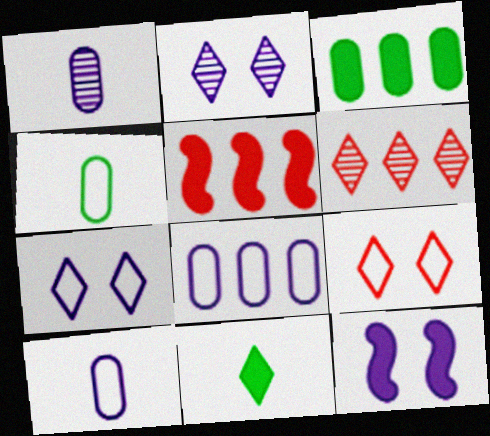[[2, 4, 5], 
[4, 6, 12], 
[6, 7, 11]]